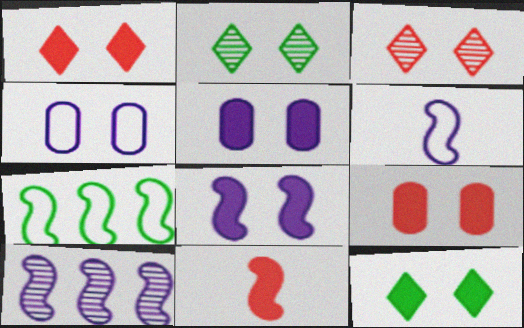[[6, 8, 10], 
[8, 9, 12]]